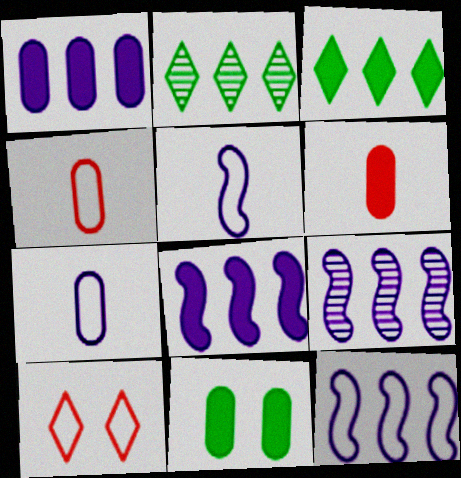[[1, 6, 11], 
[8, 9, 12]]